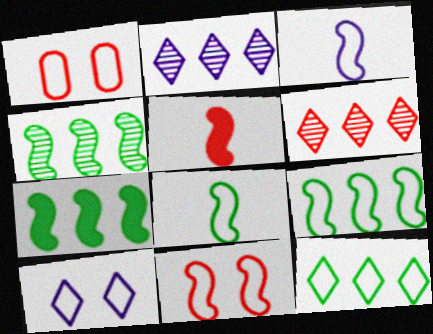[[1, 3, 12], 
[1, 5, 6], 
[3, 9, 11], 
[4, 7, 9]]